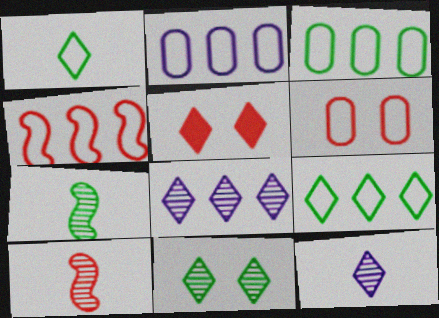[[1, 5, 8], 
[2, 4, 9], 
[2, 5, 7], 
[5, 9, 12]]